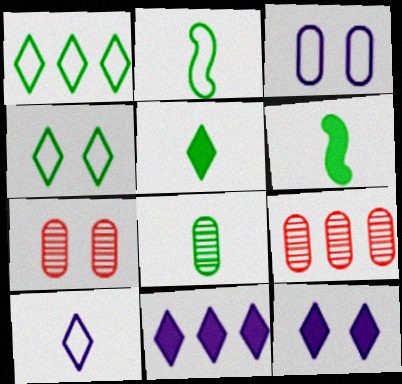[[2, 5, 8], 
[2, 7, 11], 
[2, 9, 12]]